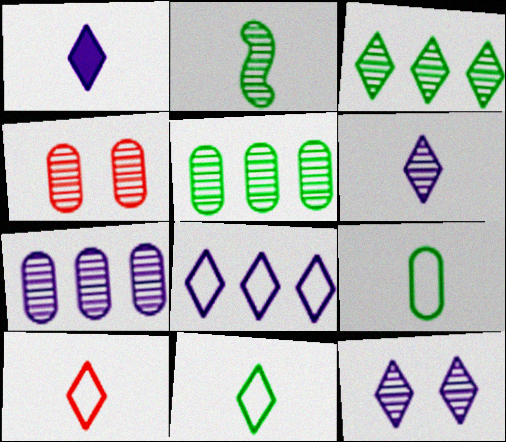[[1, 8, 12]]